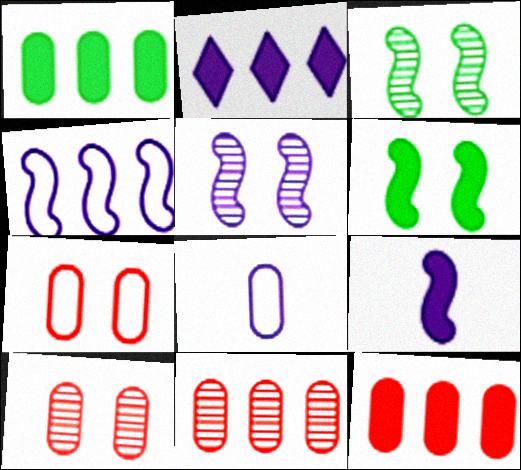[[1, 8, 10], 
[2, 5, 8], 
[4, 5, 9]]